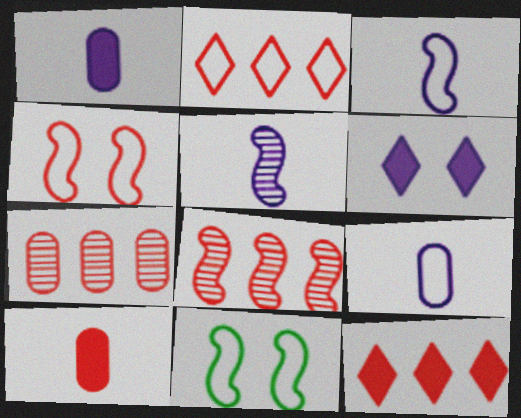[[2, 9, 11]]